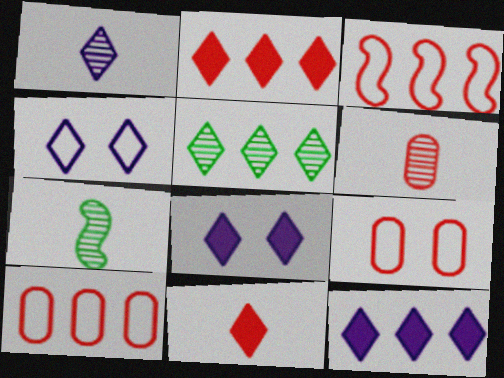[[1, 4, 12], 
[1, 6, 7], 
[4, 5, 11], 
[7, 8, 10], 
[7, 9, 12]]